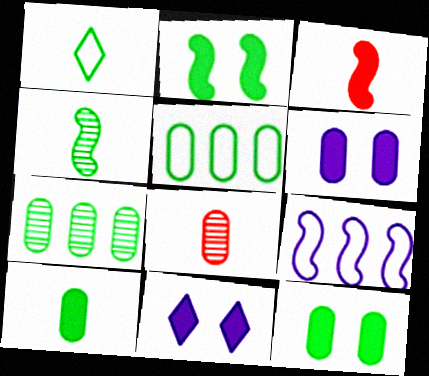[[1, 2, 7], 
[1, 4, 10], 
[5, 6, 8]]